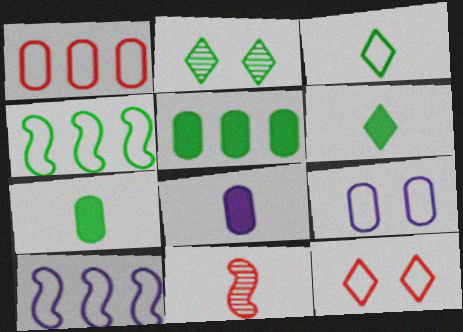[[2, 4, 7], 
[3, 8, 11]]